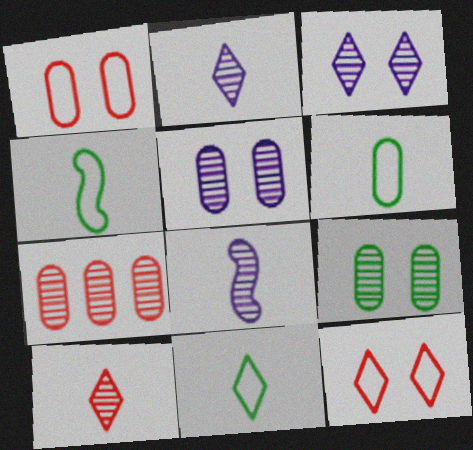[[4, 6, 11]]